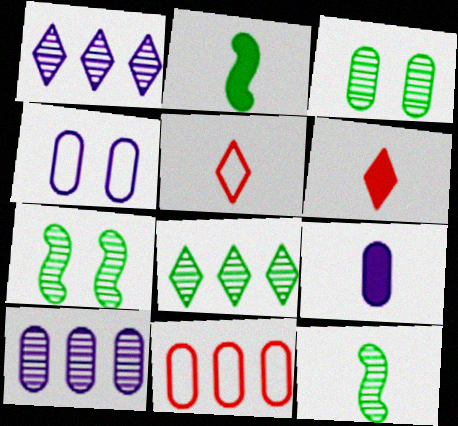[[2, 6, 9], 
[3, 8, 12], 
[3, 9, 11], 
[4, 9, 10], 
[5, 9, 12]]